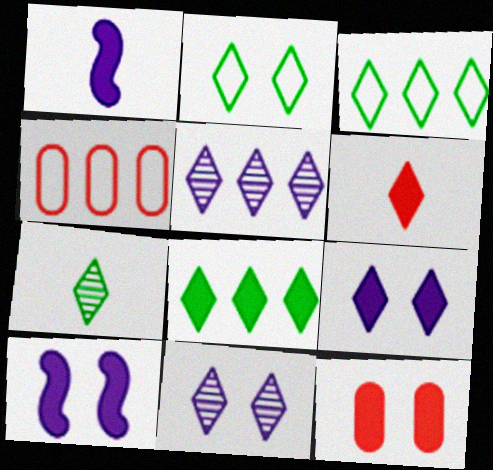[[1, 8, 12], 
[2, 5, 6], 
[2, 7, 8], 
[3, 6, 11], 
[4, 7, 10], 
[6, 8, 9]]